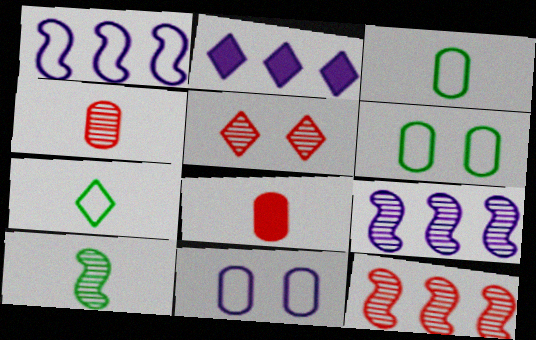[[2, 5, 7], 
[4, 5, 12]]